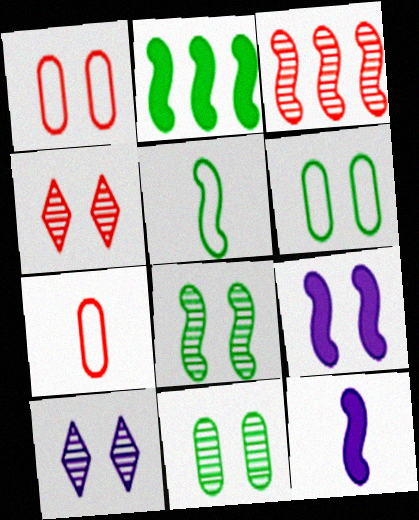[[2, 5, 8], 
[2, 7, 10], 
[3, 5, 9], 
[4, 6, 9]]